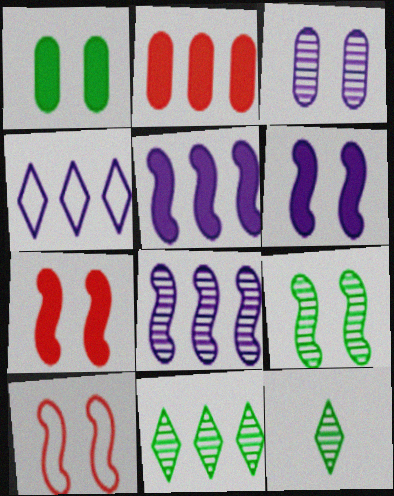[[6, 9, 10]]